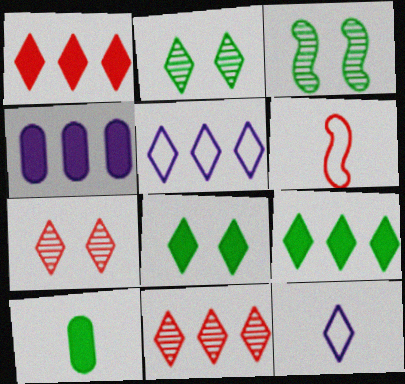[[1, 2, 12], 
[2, 4, 6], 
[5, 9, 11], 
[7, 9, 12], 
[8, 11, 12]]